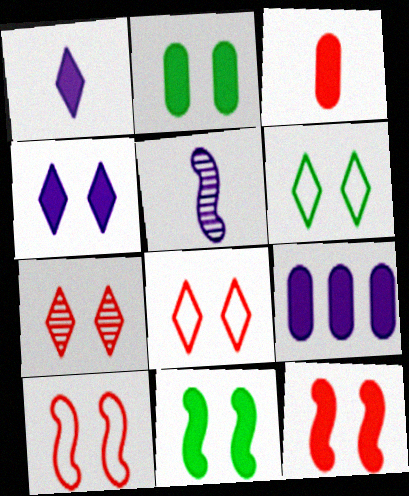[[2, 3, 9], 
[2, 4, 12], 
[4, 6, 7]]